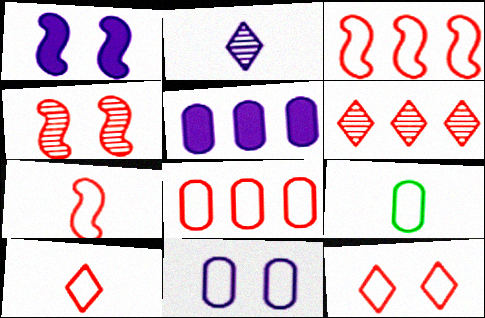[[1, 6, 9], 
[7, 8, 12], 
[8, 9, 11]]